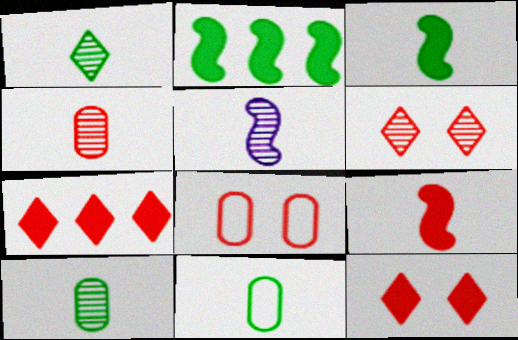[[1, 3, 11], 
[1, 4, 5]]